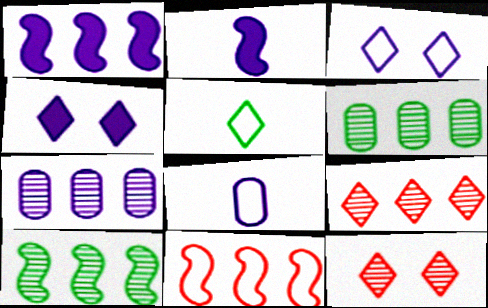[[1, 10, 11], 
[2, 3, 7], 
[4, 5, 9], 
[7, 9, 10]]